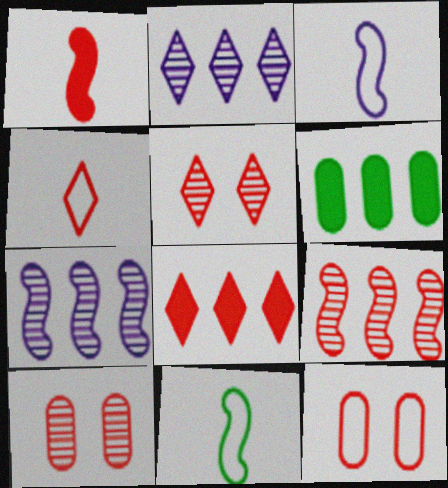[[3, 5, 6], 
[4, 5, 8]]